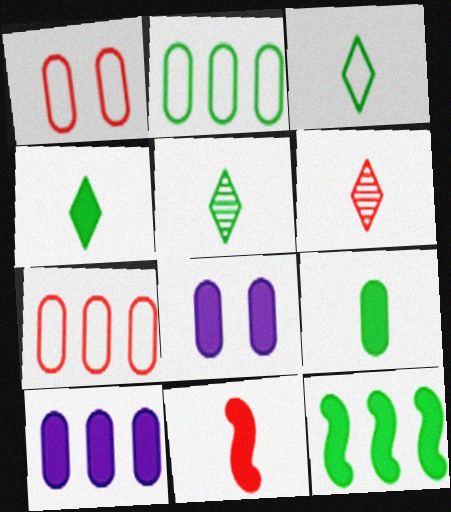[[3, 4, 5]]